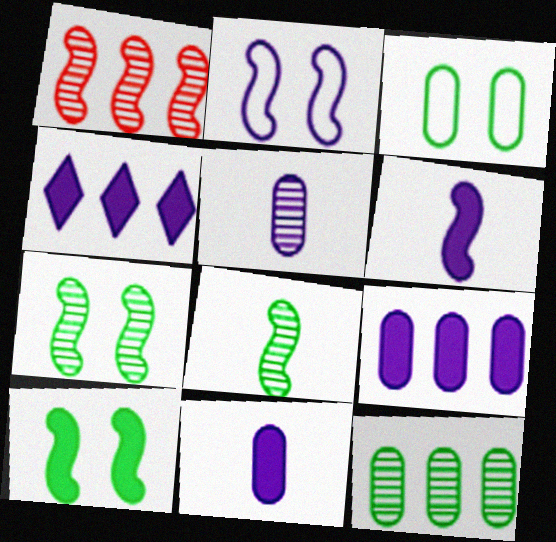[[2, 4, 5]]